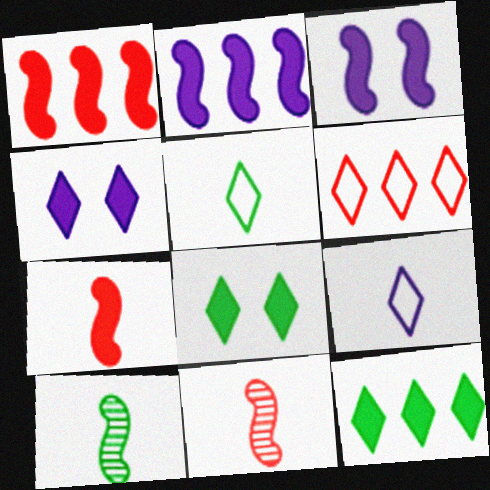[]